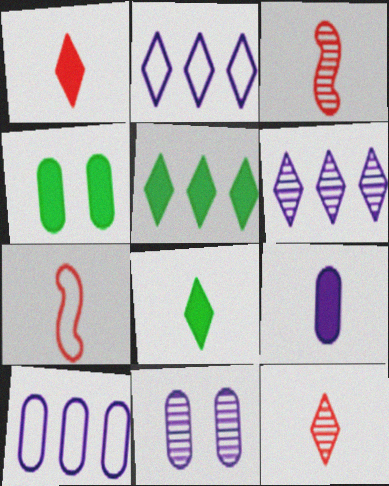[[2, 3, 4], 
[4, 6, 7], 
[5, 7, 11], 
[9, 10, 11]]